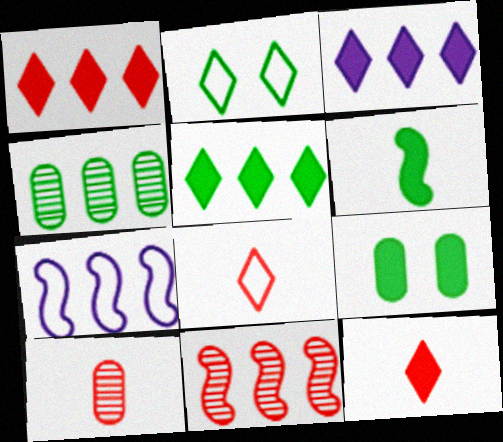[[1, 3, 5], 
[1, 4, 7], 
[2, 4, 6], 
[5, 6, 9]]